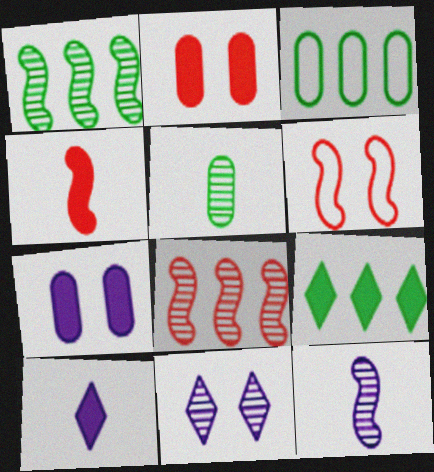[[1, 3, 9], 
[3, 4, 11], 
[4, 6, 8], 
[4, 7, 9], 
[5, 8, 11]]